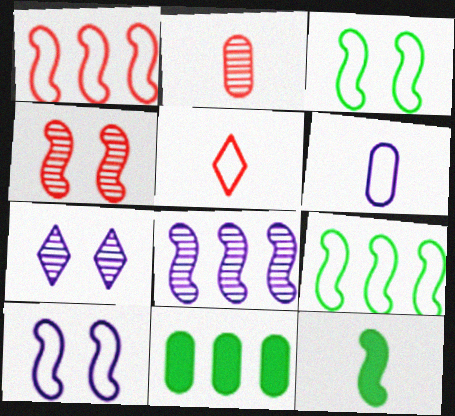[]